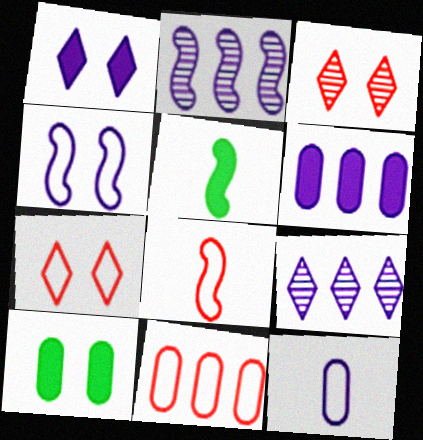[[1, 2, 12], 
[3, 4, 10], 
[7, 8, 11], 
[8, 9, 10]]